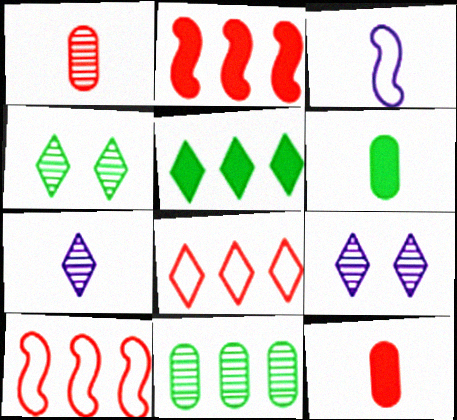[[6, 9, 10]]